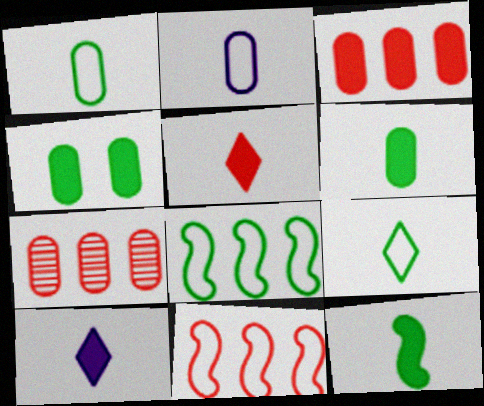[[2, 4, 7]]